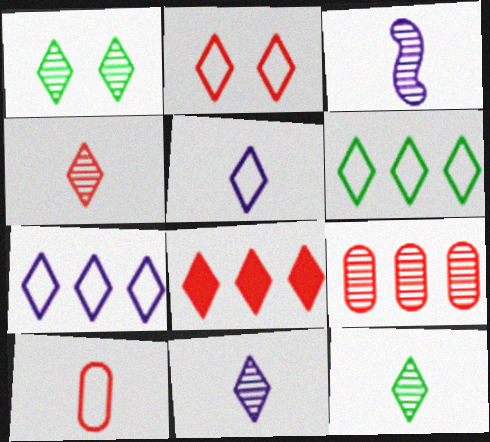[[1, 3, 9], 
[1, 5, 8], 
[2, 4, 8], 
[2, 5, 6], 
[4, 11, 12]]